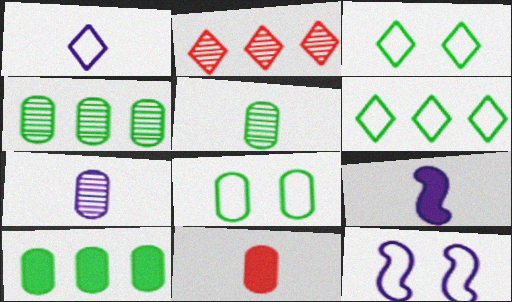[[1, 7, 9], 
[2, 8, 9], 
[5, 8, 10]]